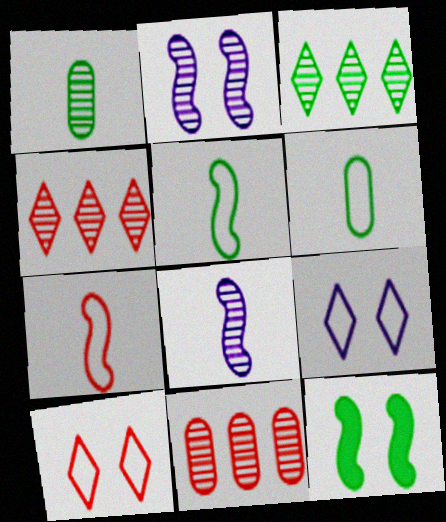[[1, 2, 4], 
[3, 6, 12]]